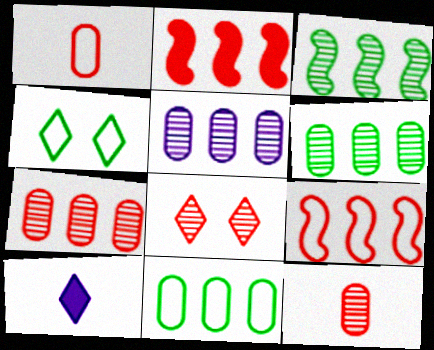[[1, 2, 8], 
[5, 6, 7]]